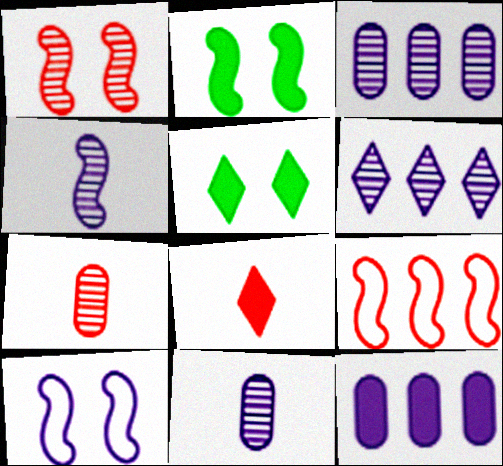[[1, 2, 10], 
[2, 4, 9], 
[2, 8, 12], 
[5, 9, 11]]